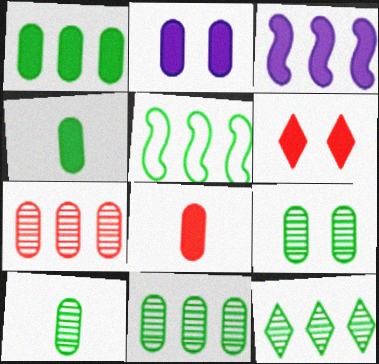[[1, 2, 8], 
[1, 5, 12], 
[3, 4, 6], 
[9, 10, 11]]